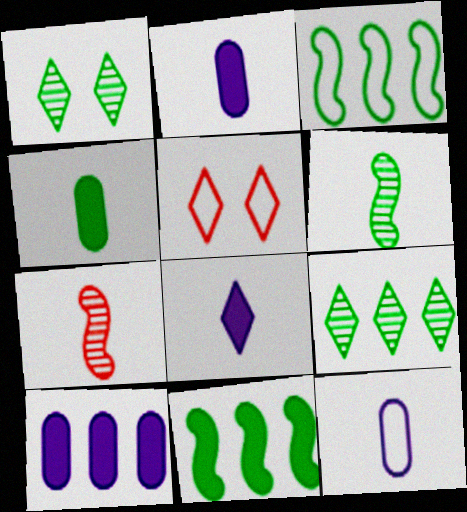[[1, 3, 4], 
[3, 5, 12], 
[5, 6, 10], 
[5, 8, 9]]